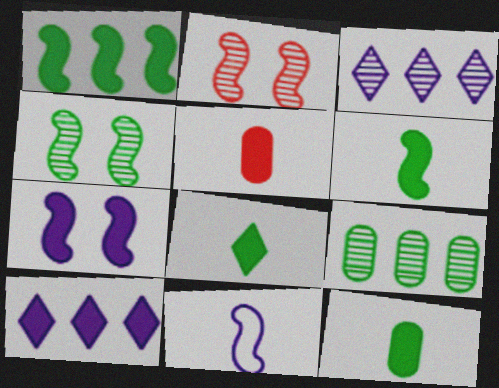[[1, 2, 11], 
[6, 8, 12]]